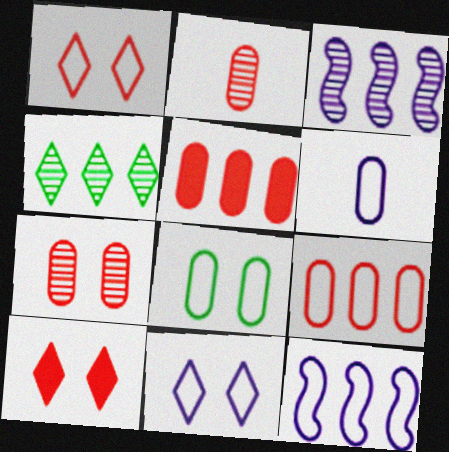[[4, 5, 12], 
[6, 8, 9], 
[6, 11, 12]]